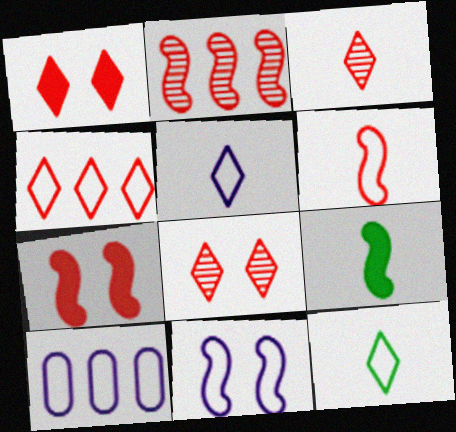[[1, 3, 4], 
[2, 6, 7], 
[2, 9, 11], 
[5, 10, 11], 
[8, 9, 10]]